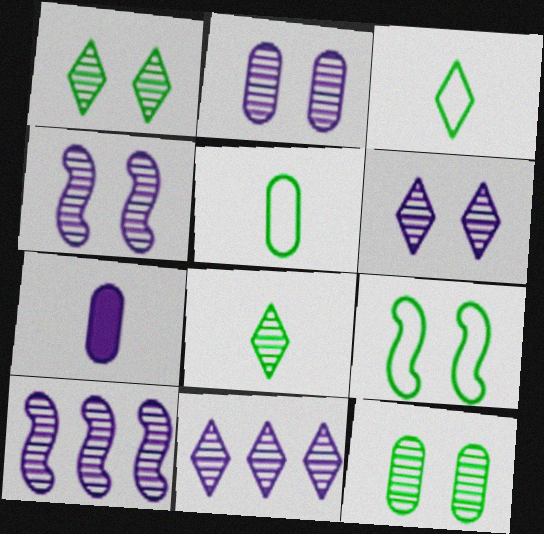[[2, 4, 6]]